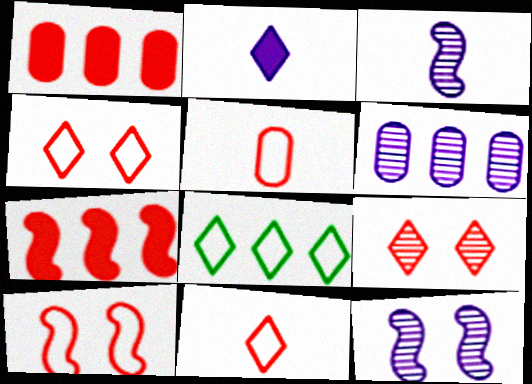[[2, 8, 9], 
[5, 7, 9], 
[6, 7, 8]]